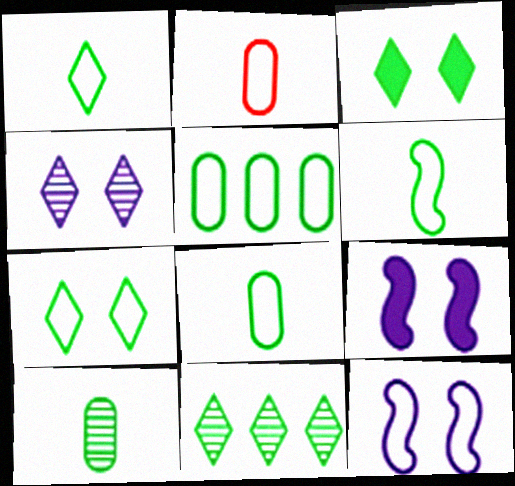[[1, 3, 11], 
[1, 6, 8], 
[2, 9, 11], 
[5, 6, 7]]